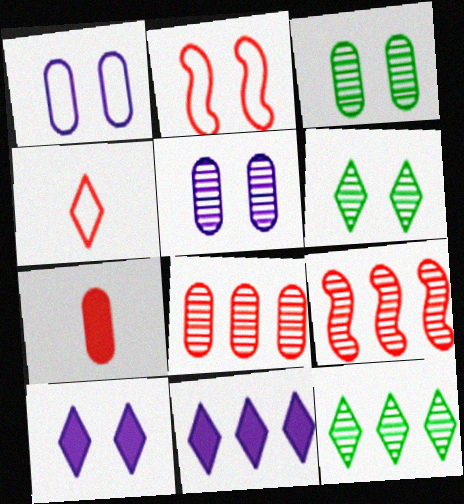[[2, 3, 10], 
[4, 6, 11], 
[4, 10, 12]]